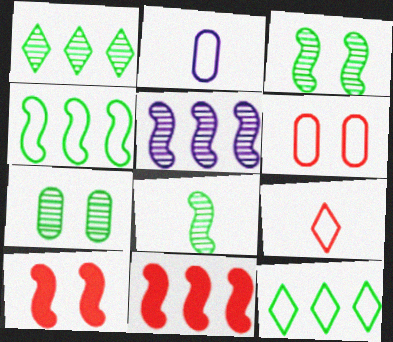[[1, 2, 10], 
[1, 7, 8], 
[4, 5, 11]]